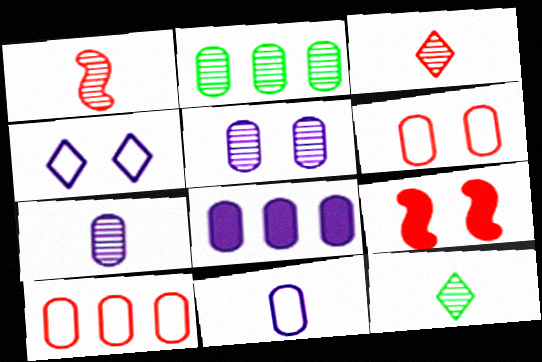[[1, 7, 12], 
[2, 8, 10], 
[3, 9, 10], 
[5, 8, 11]]